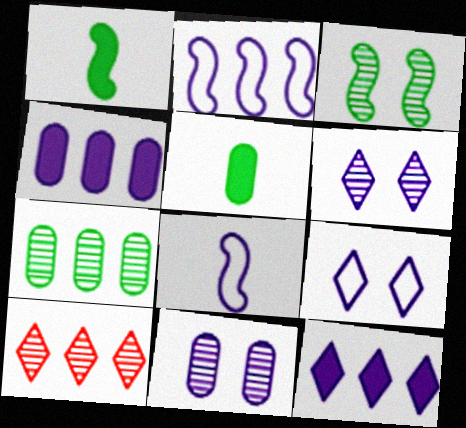[[4, 6, 8], 
[8, 11, 12]]